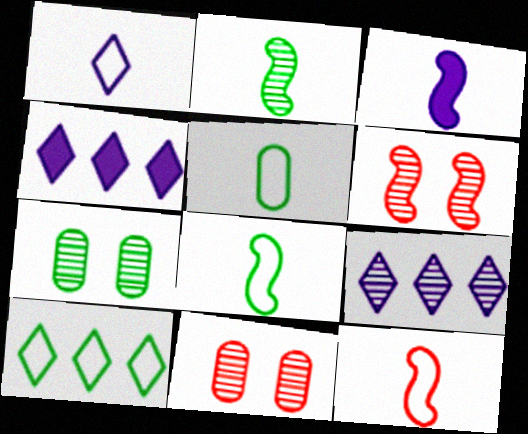[[1, 5, 12], 
[2, 3, 12], 
[2, 9, 11], 
[3, 10, 11], 
[4, 5, 6], 
[4, 7, 12], 
[4, 8, 11]]